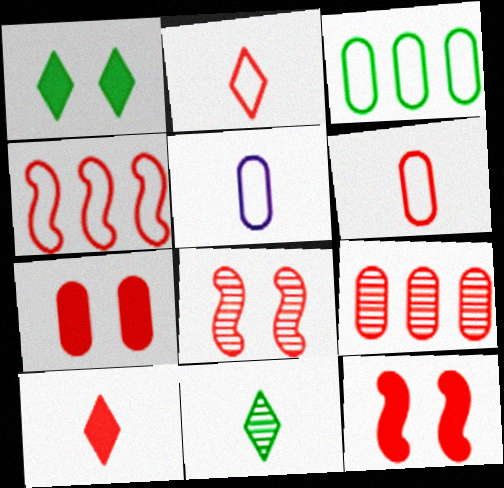[[2, 9, 12], 
[6, 7, 9]]